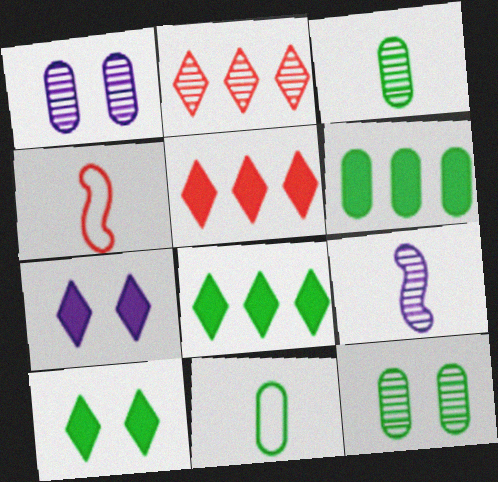[[1, 4, 8], 
[2, 9, 12], 
[6, 11, 12]]